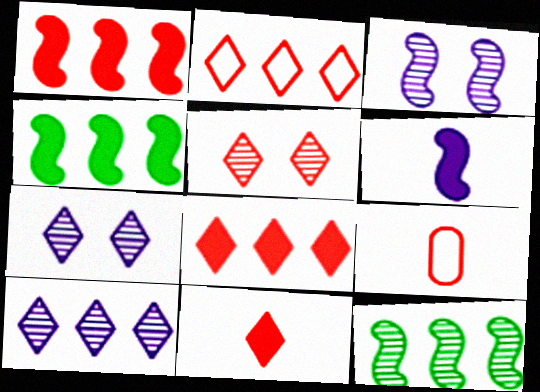[[1, 5, 9], 
[2, 5, 11], 
[4, 7, 9]]